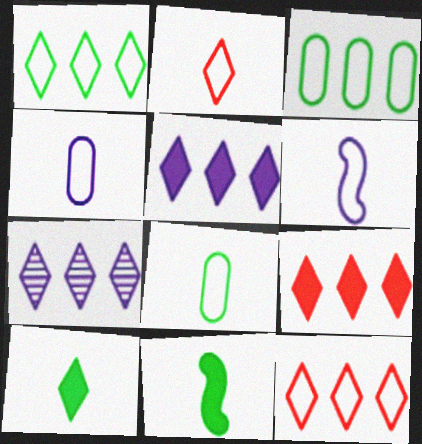[[1, 7, 9], 
[2, 6, 8]]